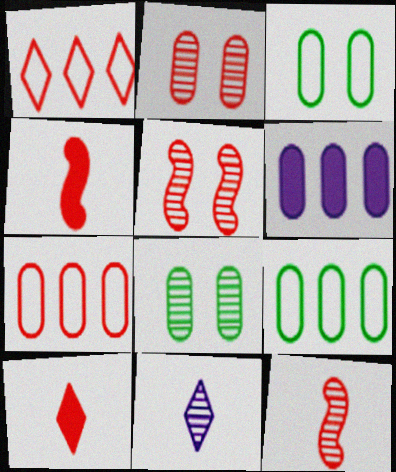[[1, 2, 4], 
[5, 7, 10]]